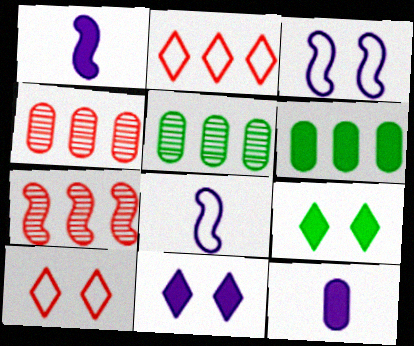[[1, 5, 10], 
[4, 8, 9]]